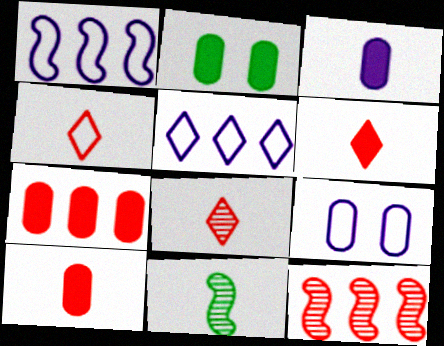[[1, 2, 8], 
[2, 3, 7], 
[3, 4, 11], 
[4, 6, 8]]